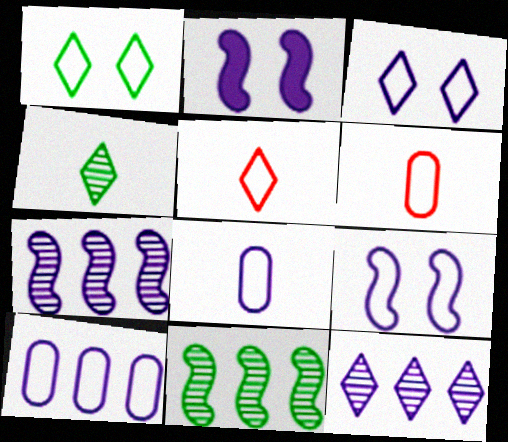[[2, 8, 12]]